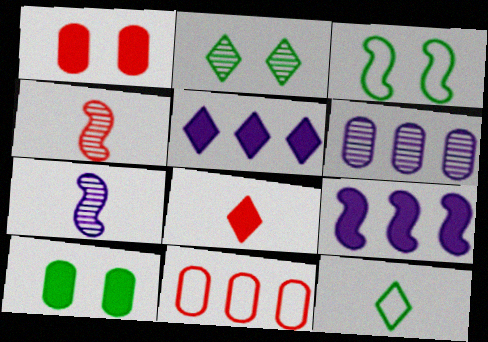[[2, 3, 10], 
[2, 4, 6], 
[3, 4, 9], 
[3, 6, 8], 
[8, 9, 10]]